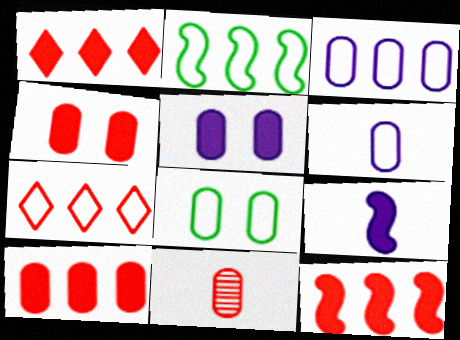[[1, 10, 12], 
[2, 3, 7]]